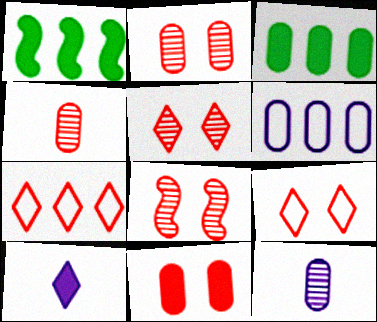[[1, 9, 12], 
[1, 10, 11], 
[2, 5, 8], 
[8, 9, 11]]